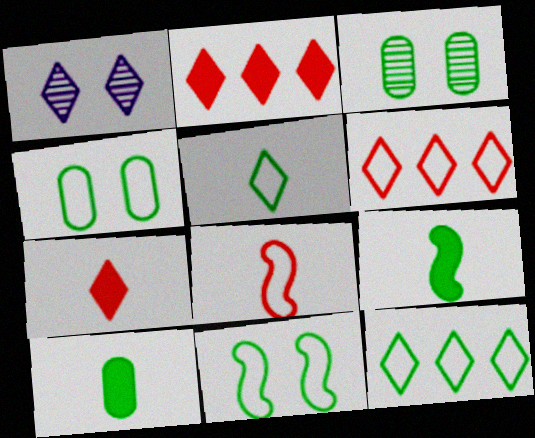[[1, 2, 5], 
[1, 7, 12], 
[3, 9, 12]]